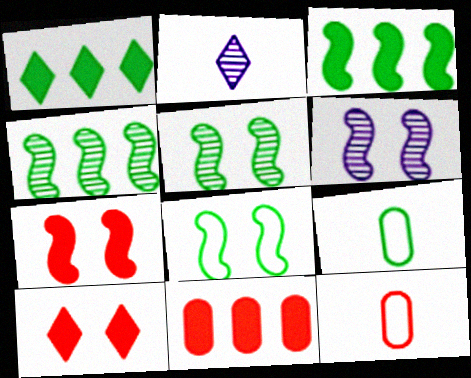[[1, 5, 9], 
[1, 6, 12], 
[2, 8, 11], 
[6, 7, 8]]